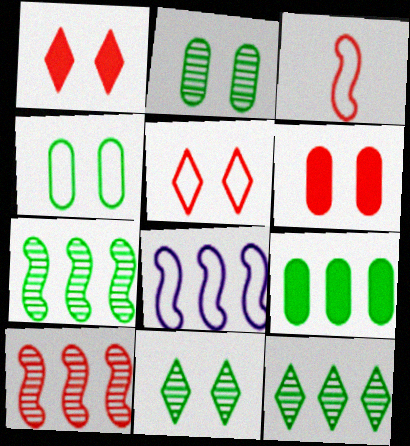[]